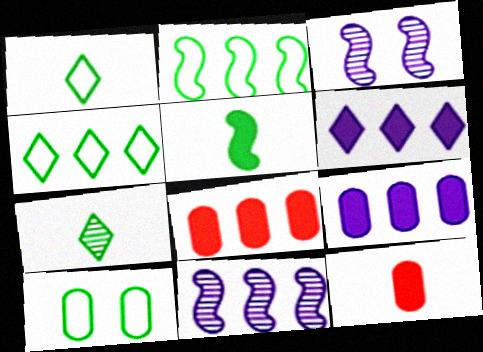[[1, 2, 10], 
[1, 3, 8], 
[3, 4, 12], 
[4, 8, 11]]